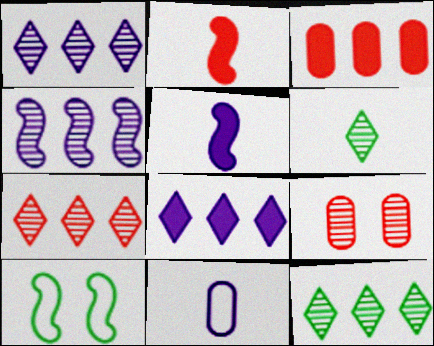[[1, 7, 12], 
[2, 4, 10], 
[2, 6, 11], 
[4, 6, 9]]